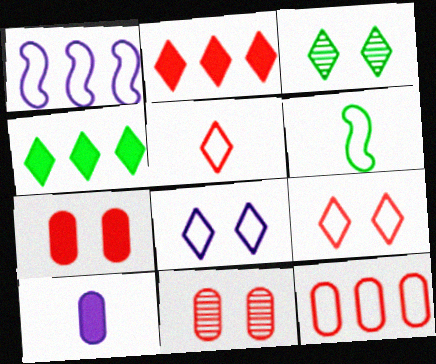[[6, 8, 12]]